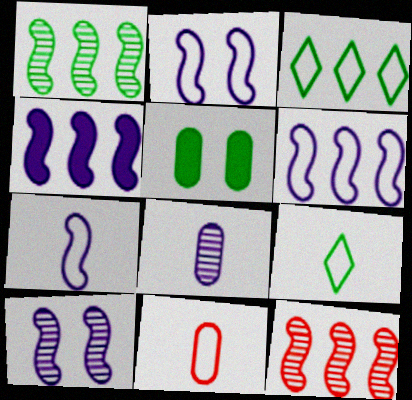[[1, 5, 9], 
[2, 3, 11], 
[2, 6, 7], 
[4, 7, 10], 
[7, 9, 11]]